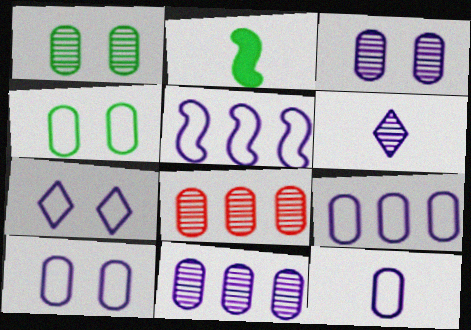[[2, 7, 8], 
[5, 7, 12], 
[9, 10, 12]]